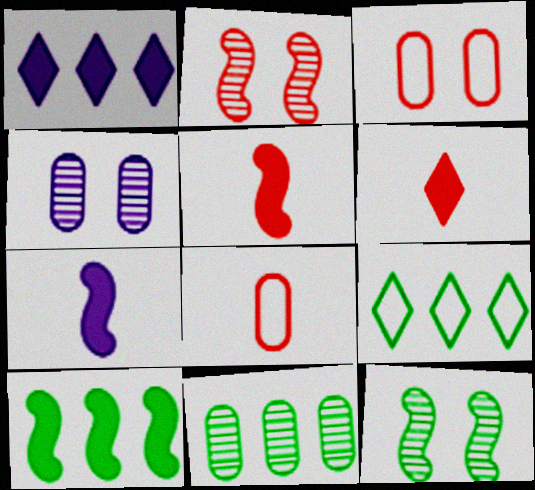[[1, 8, 12], 
[4, 5, 9], 
[9, 10, 11]]